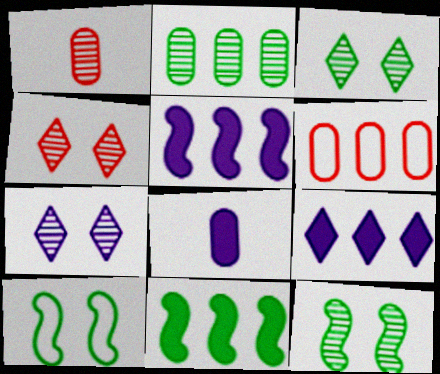[[1, 9, 10], 
[3, 4, 7]]